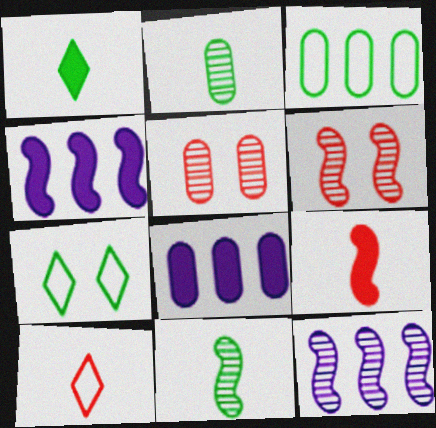[[6, 11, 12]]